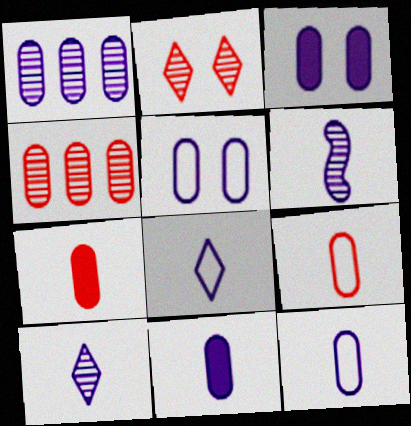[[1, 3, 12], 
[1, 5, 11], 
[6, 8, 11]]